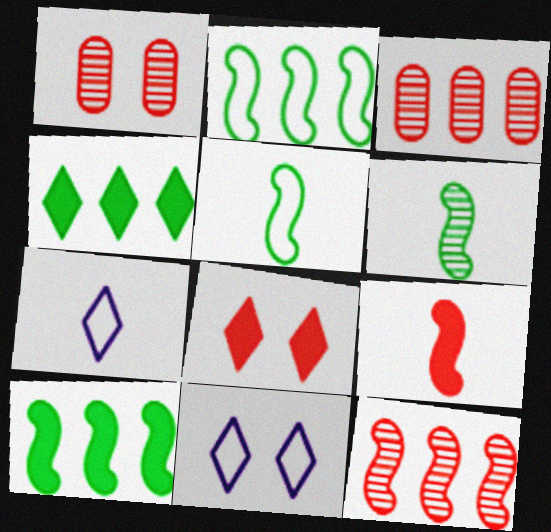[[1, 7, 10]]